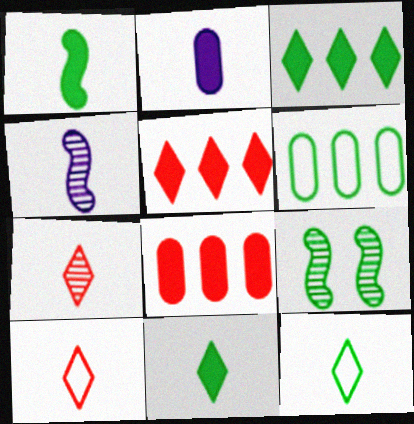[[6, 9, 11]]